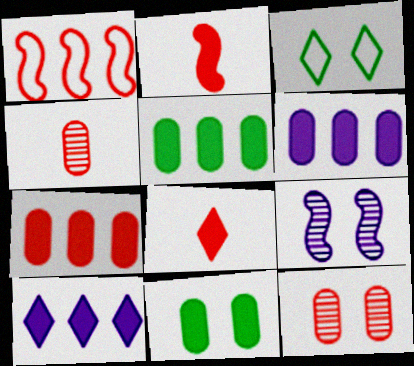[[1, 8, 12], 
[2, 10, 11], 
[5, 6, 7]]